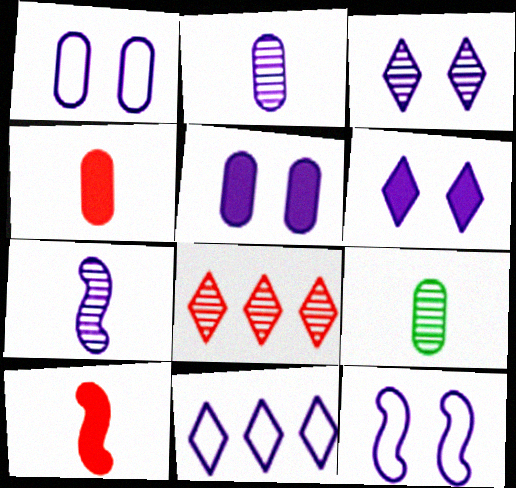[[3, 5, 12], 
[5, 7, 11]]